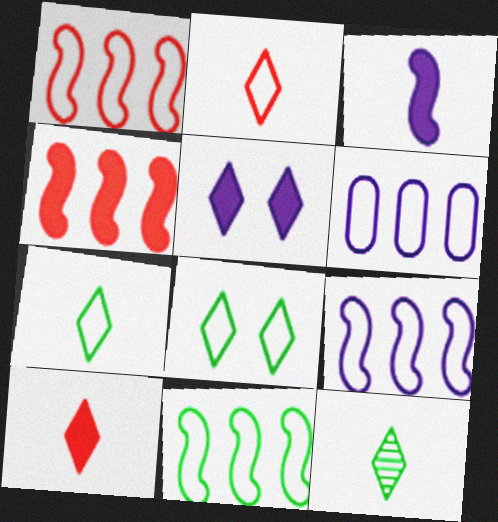[[1, 9, 11]]